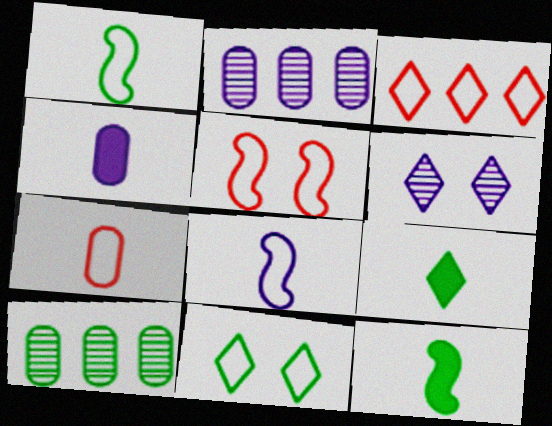[[2, 5, 9], 
[3, 5, 7], 
[3, 6, 9], 
[10, 11, 12]]